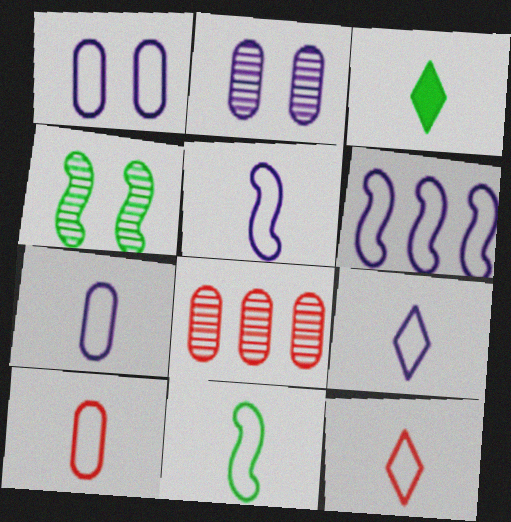[[1, 6, 9], 
[5, 7, 9], 
[7, 11, 12], 
[9, 10, 11]]